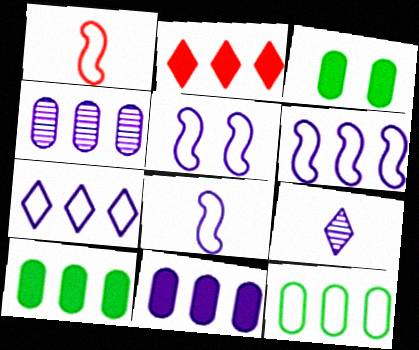[[5, 6, 8], 
[5, 9, 11]]